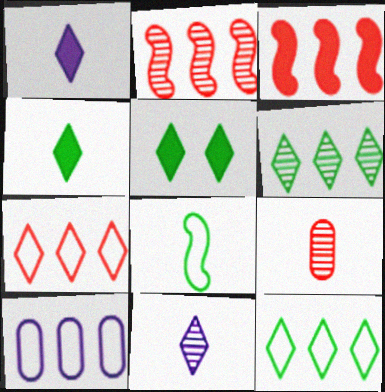[[1, 8, 9], 
[3, 6, 10], 
[5, 7, 11]]